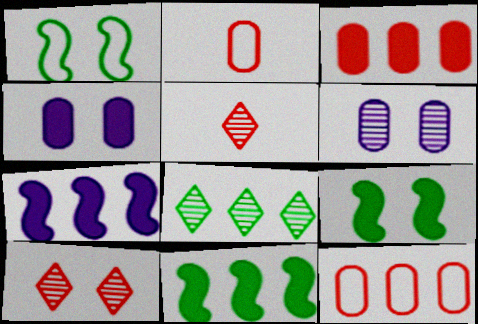[[1, 4, 10], 
[7, 8, 12]]